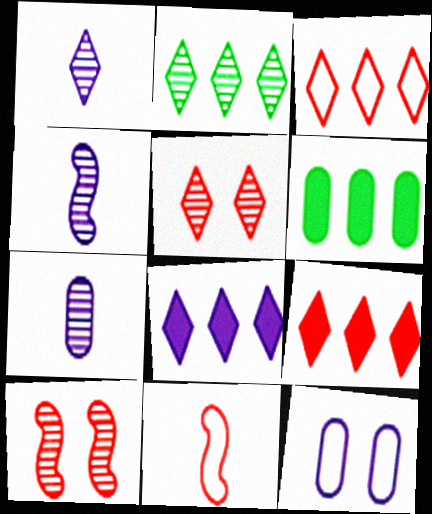[[1, 2, 5], 
[1, 4, 7], 
[2, 3, 8], 
[2, 7, 10], 
[4, 8, 12]]